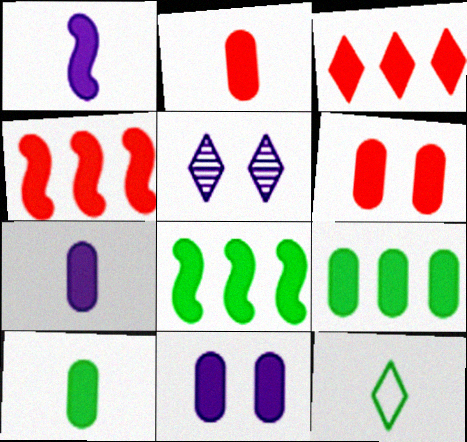[[2, 7, 10], 
[2, 9, 11], 
[3, 5, 12], 
[6, 7, 9]]